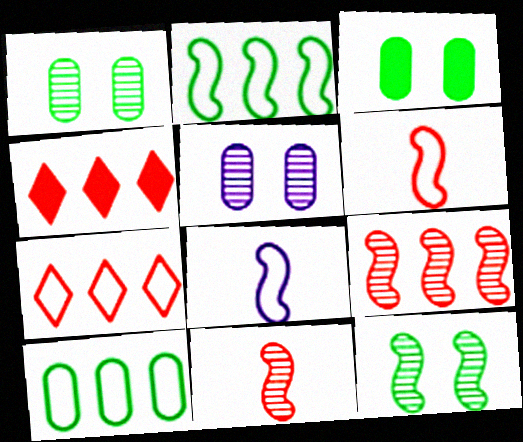[[1, 4, 8]]